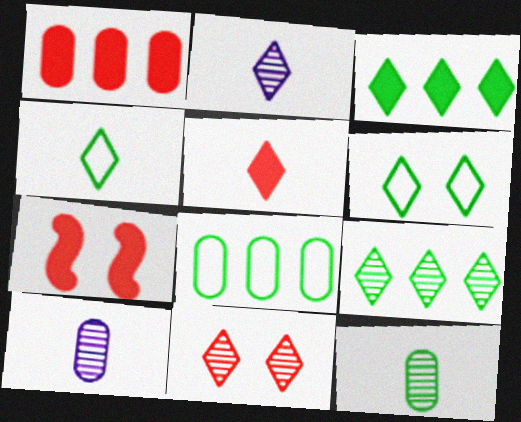[[1, 5, 7], 
[2, 4, 5], 
[2, 7, 8], 
[2, 9, 11]]